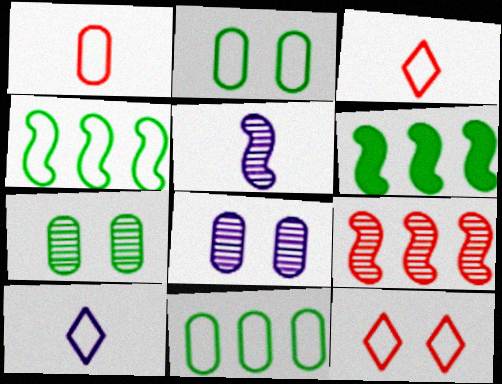[[3, 6, 8]]